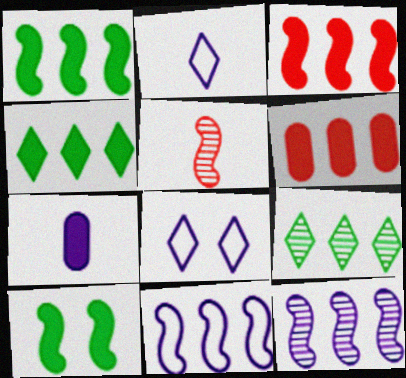[[5, 10, 11], 
[6, 9, 11], 
[7, 8, 12]]